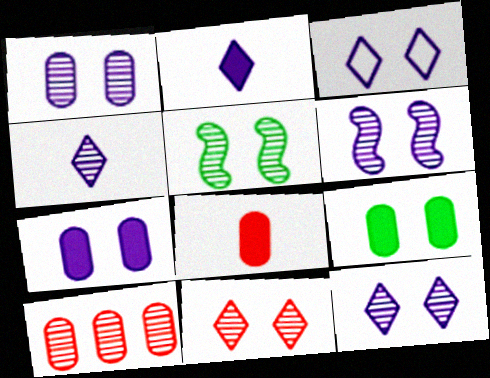[[1, 5, 11], 
[1, 6, 12], 
[3, 6, 7], 
[4, 5, 10]]